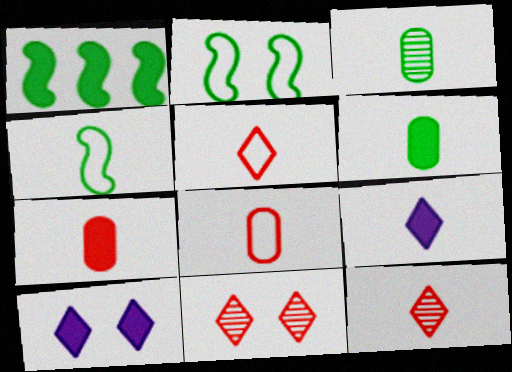[[1, 7, 10]]